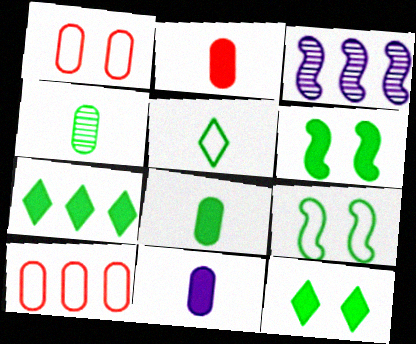[[2, 8, 11], 
[3, 7, 10], 
[4, 7, 9], 
[6, 7, 8]]